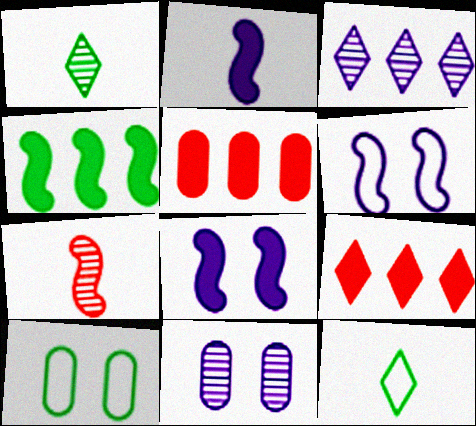[[1, 4, 10], 
[1, 5, 6], 
[4, 6, 7]]